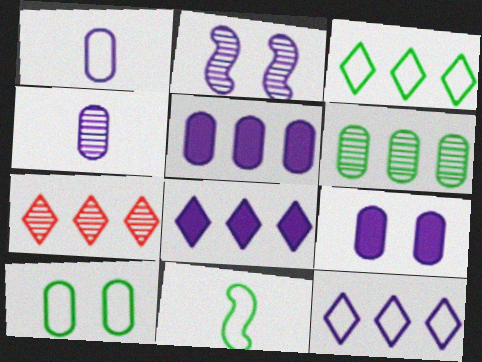[[1, 2, 8], 
[3, 7, 8], 
[3, 10, 11], 
[7, 9, 11]]